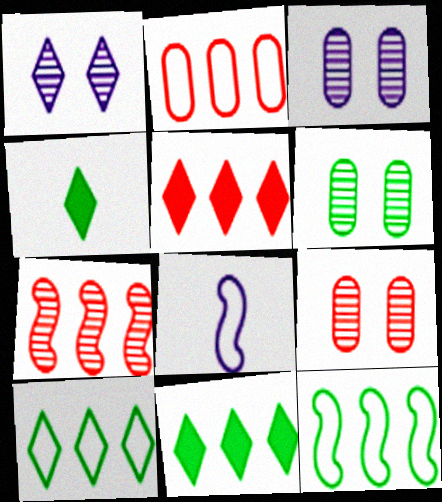[[2, 5, 7], 
[3, 6, 9], 
[4, 6, 12], 
[5, 6, 8], 
[8, 9, 11]]